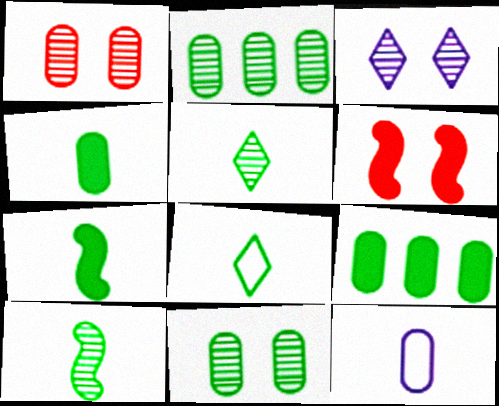[[1, 9, 12], 
[4, 8, 10]]